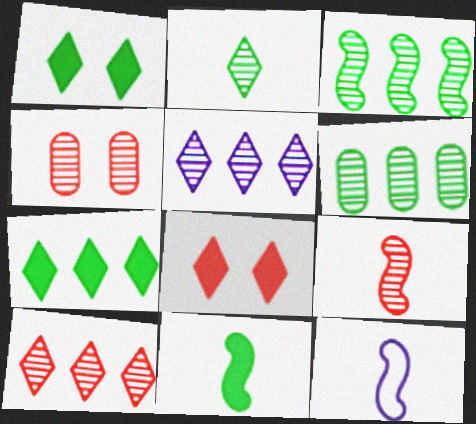[[4, 7, 12], 
[4, 9, 10], 
[6, 8, 12], 
[9, 11, 12]]